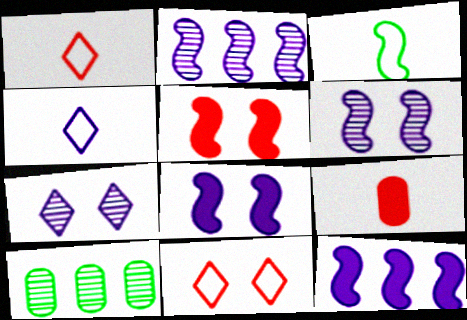[[1, 8, 10], 
[2, 3, 5], 
[4, 5, 10]]